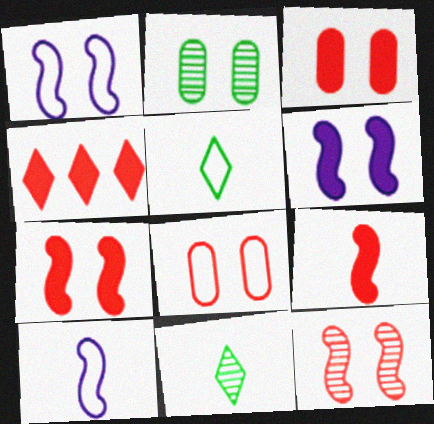[[2, 4, 10], 
[3, 4, 9]]